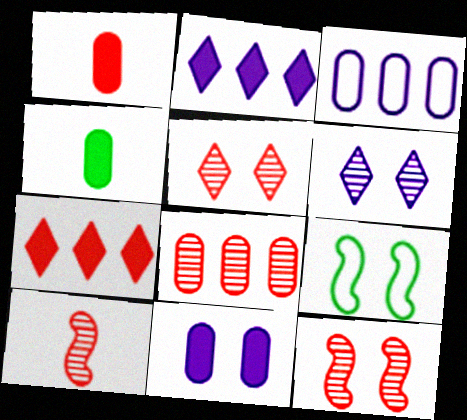[[5, 8, 10], 
[5, 9, 11]]